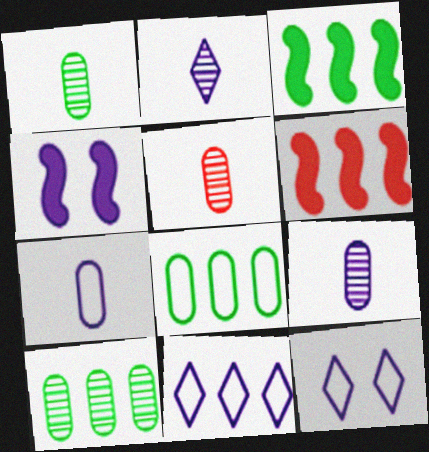[[1, 5, 9], 
[1, 6, 12], 
[3, 5, 12], 
[4, 9, 11], 
[6, 10, 11]]